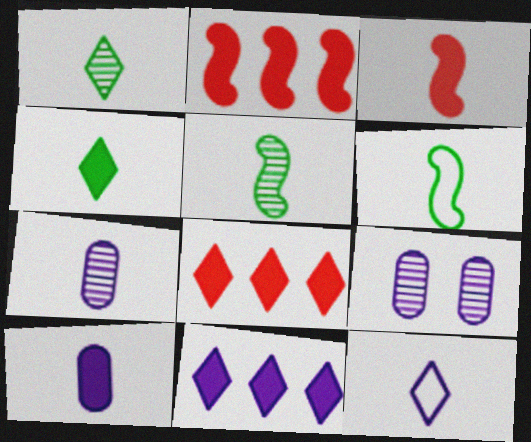[[3, 4, 10], 
[6, 8, 9]]